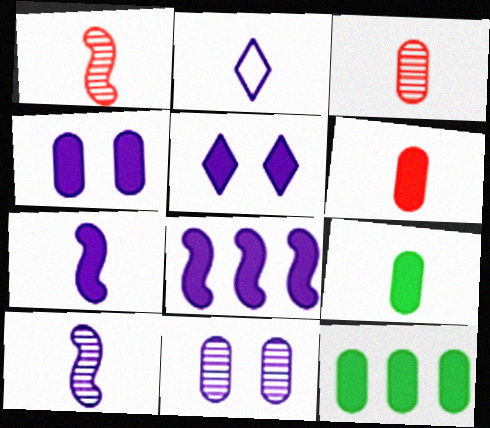[[1, 2, 9], 
[2, 8, 11], 
[4, 6, 12]]